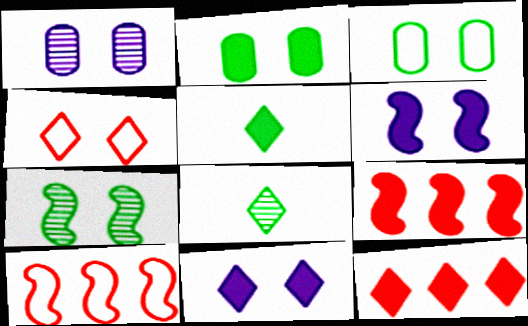[[1, 5, 10], 
[5, 11, 12]]